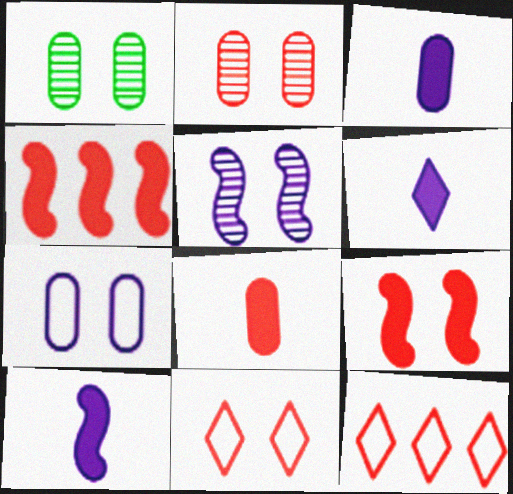[[1, 10, 12], 
[2, 9, 11], 
[3, 6, 10]]